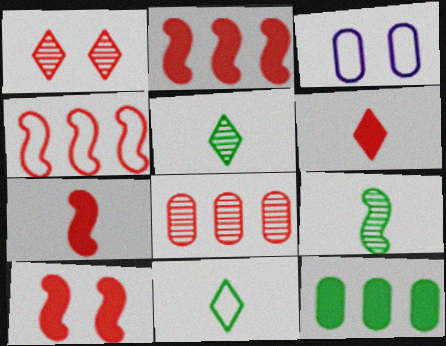[[2, 3, 5], 
[2, 7, 10], 
[3, 4, 11]]